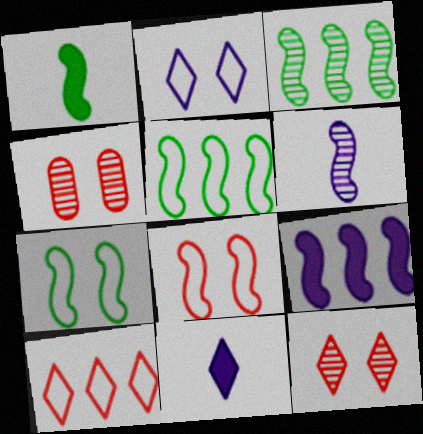[[1, 3, 7], 
[4, 5, 11]]